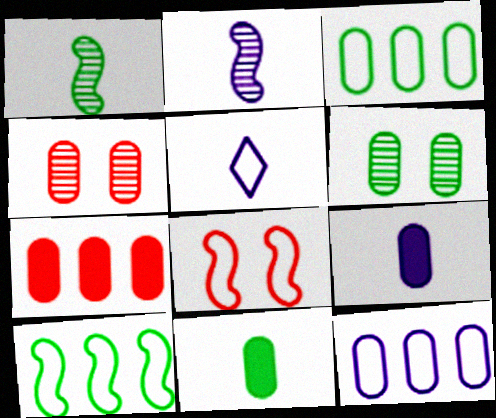[[2, 5, 9], 
[3, 4, 9], 
[3, 5, 8], 
[3, 6, 11], 
[4, 11, 12]]